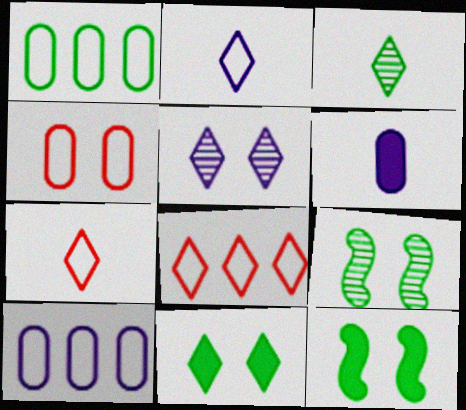[[1, 3, 12], 
[4, 5, 12], 
[6, 8, 9]]